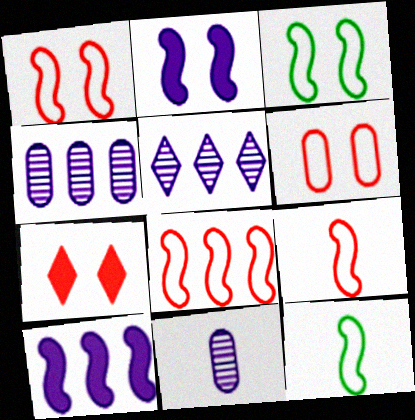[[1, 8, 9], 
[4, 7, 12]]